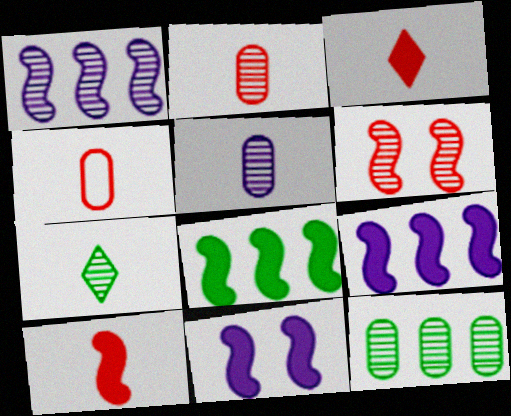[[8, 10, 11]]